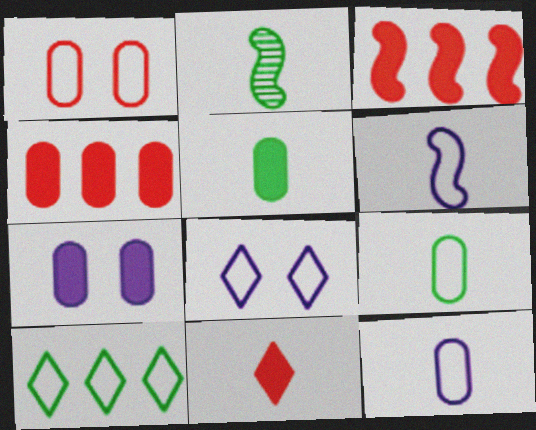[[1, 6, 10], 
[2, 4, 8], 
[2, 11, 12], 
[4, 5, 7]]